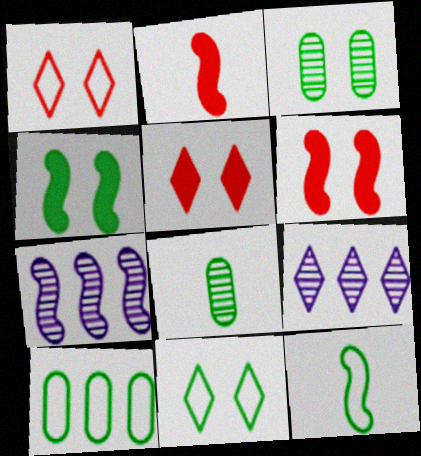[[3, 4, 11], 
[6, 7, 12], 
[10, 11, 12]]